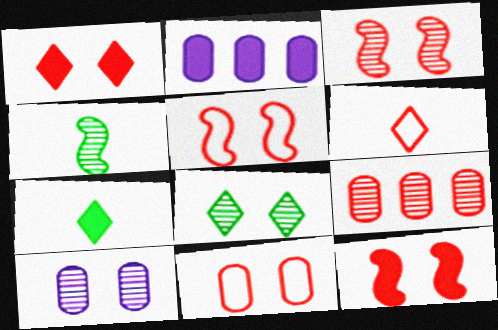[[1, 3, 11], 
[2, 7, 12], 
[3, 5, 12], 
[3, 8, 10], 
[6, 9, 12]]